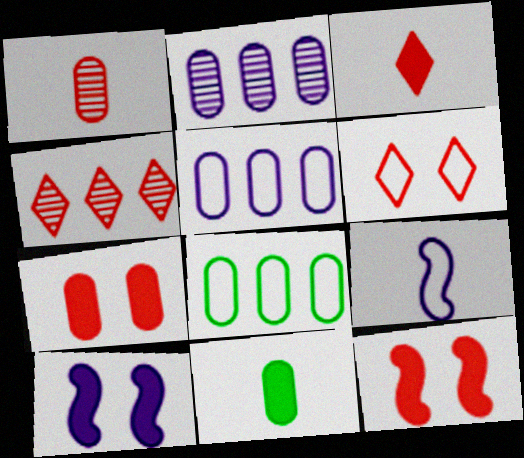[[3, 4, 6], 
[6, 8, 9]]